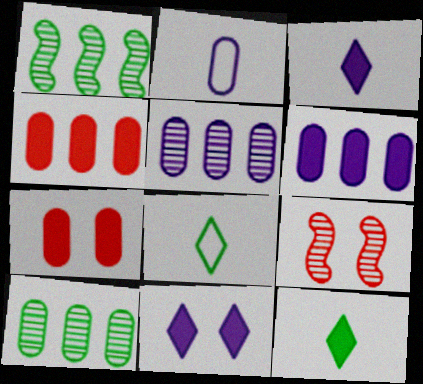[[2, 7, 10], 
[6, 8, 9]]